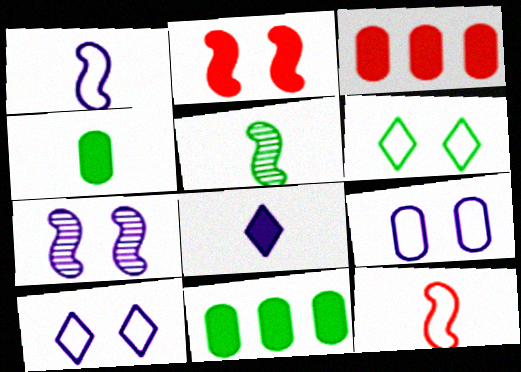[[2, 8, 11], 
[3, 5, 10], 
[5, 6, 11]]